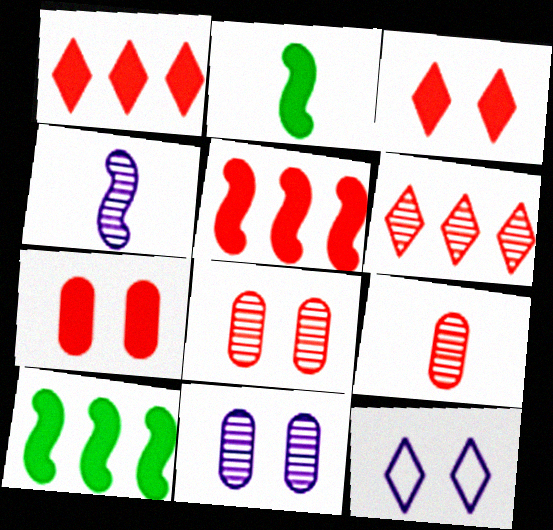[[9, 10, 12]]